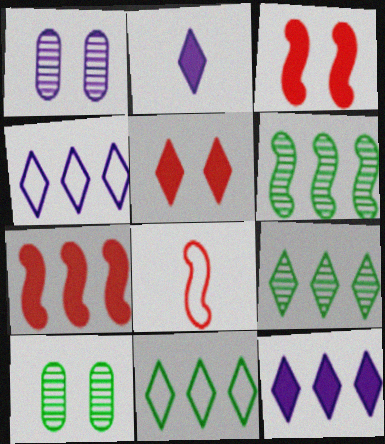[[8, 10, 12]]